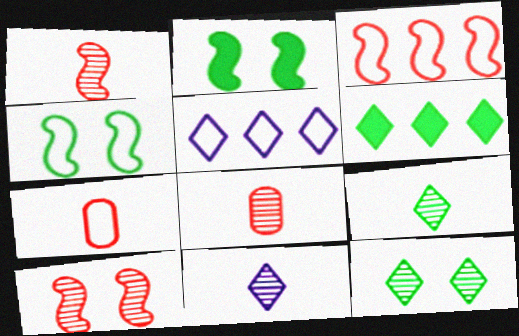[[2, 5, 8], 
[4, 5, 7]]